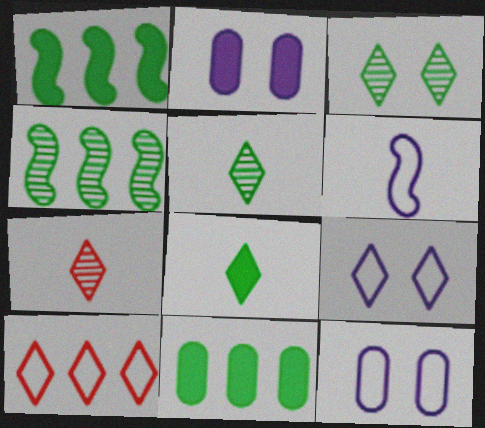[[1, 7, 12]]